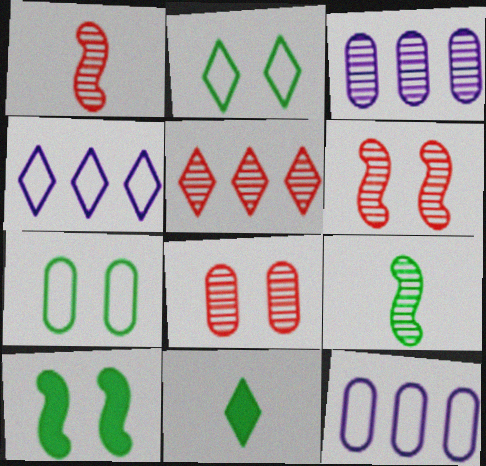[[1, 5, 8], 
[6, 11, 12]]